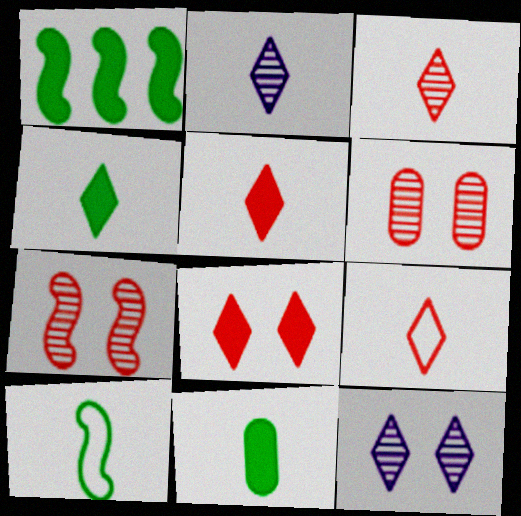[[2, 4, 9], 
[3, 5, 9]]